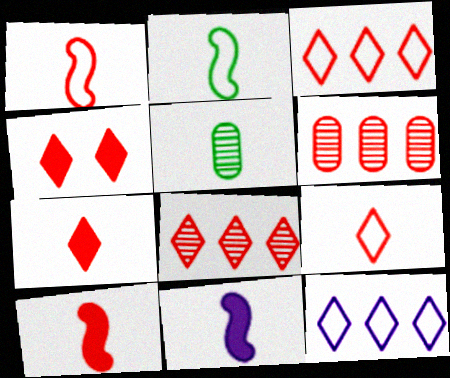[[1, 4, 6], 
[4, 8, 9], 
[5, 9, 11]]